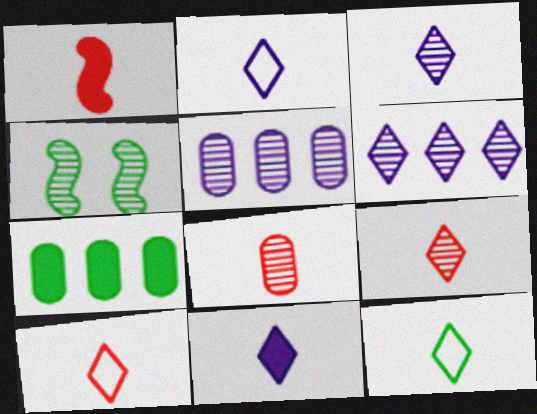[[1, 8, 10], 
[2, 3, 11], 
[2, 10, 12], 
[4, 5, 9], 
[4, 6, 8], 
[4, 7, 12], 
[9, 11, 12]]